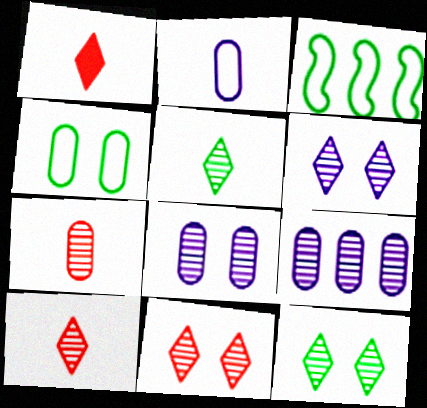[[1, 3, 8], 
[6, 11, 12]]